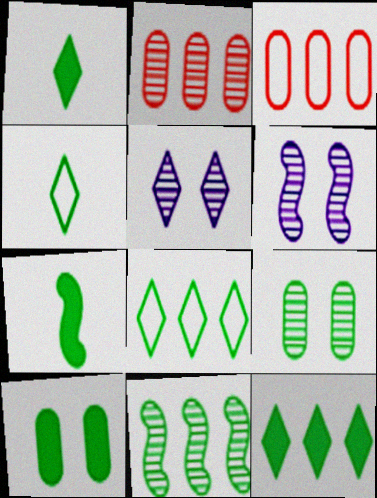[[1, 3, 6], 
[3, 5, 7], 
[4, 10, 11], 
[7, 8, 9], 
[7, 10, 12]]